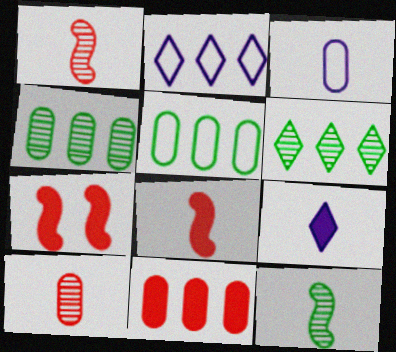[[3, 6, 7]]